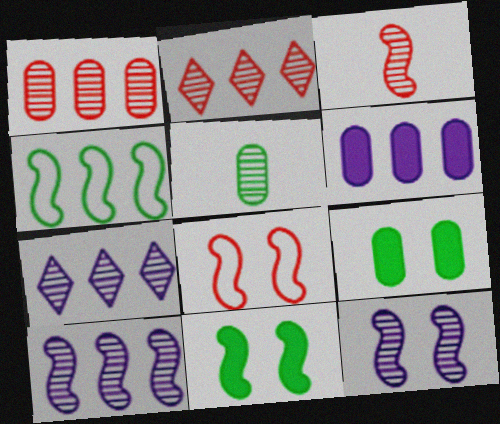[[2, 4, 6], 
[2, 5, 12], 
[8, 11, 12]]